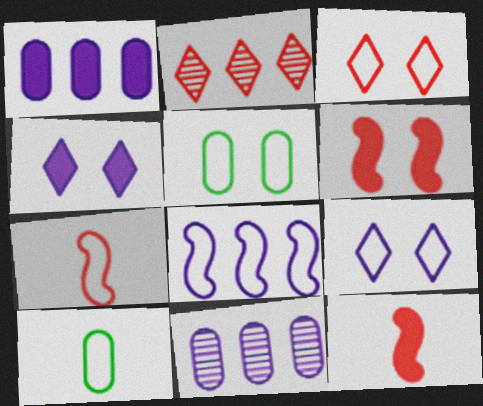[[3, 8, 10]]